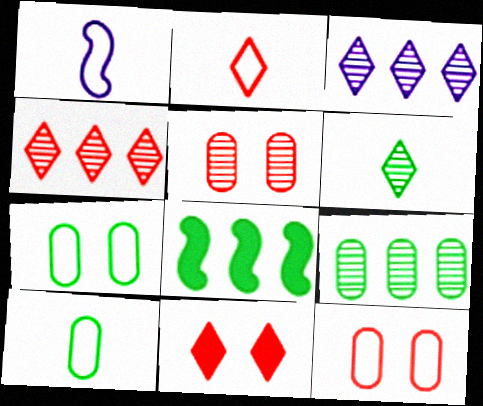[[1, 2, 10], 
[1, 9, 11], 
[2, 4, 11], 
[6, 7, 8]]